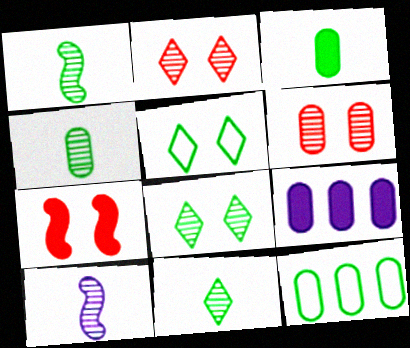[[1, 4, 11]]